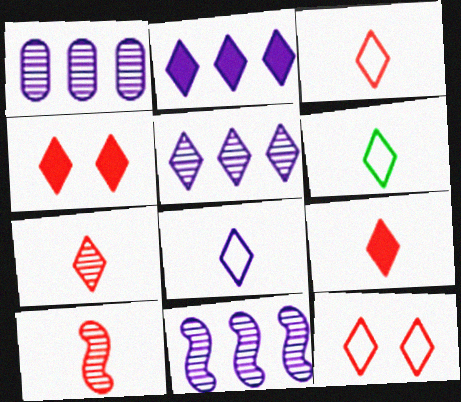[[1, 5, 11], 
[3, 6, 8], 
[3, 7, 9], 
[4, 5, 6]]